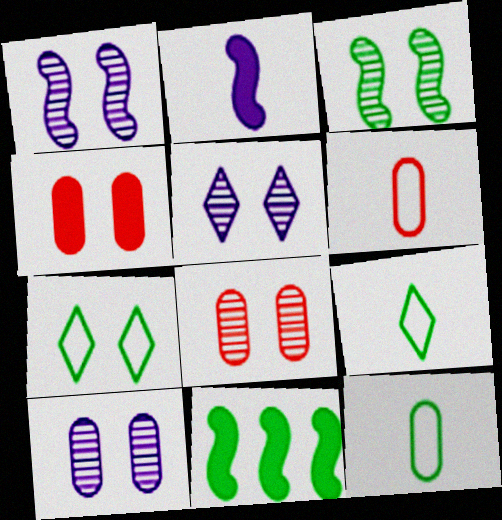[[1, 4, 7], 
[1, 5, 10], 
[3, 5, 8], 
[5, 6, 11]]